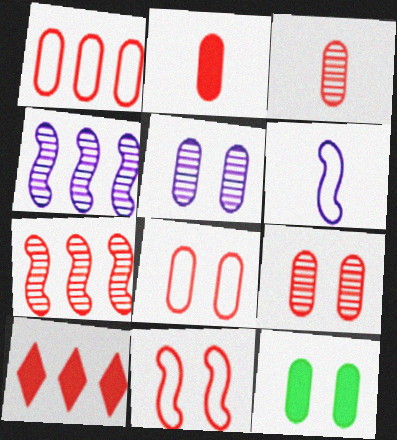[[1, 2, 9], 
[1, 7, 10], 
[3, 10, 11], 
[5, 8, 12]]